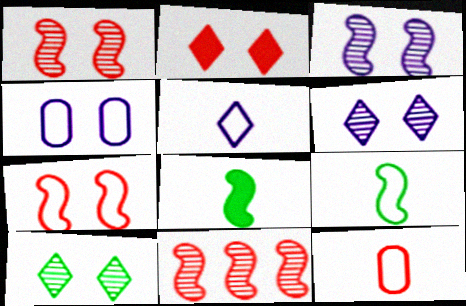[[2, 11, 12], 
[5, 9, 12]]